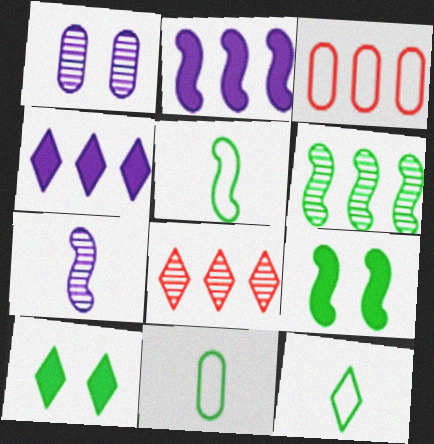[[3, 4, 6], 
[3, 7, 10], 
[5, 6, 9], 
[5, 11, 12], 
[6, 10, 11]]